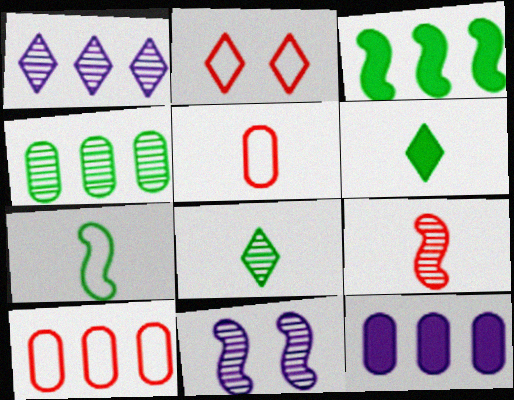[[1, 2, 6], 
[1, 3, 10], 
[4, 10, 12], 
[6, 10, 11]]